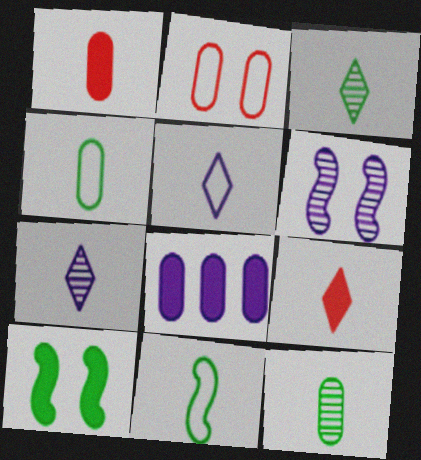[[1, 7, 11], 
[2, 8, 12], 
[3, 5, 9], 
[5, 6, 8], 
[8, 9, 10]]